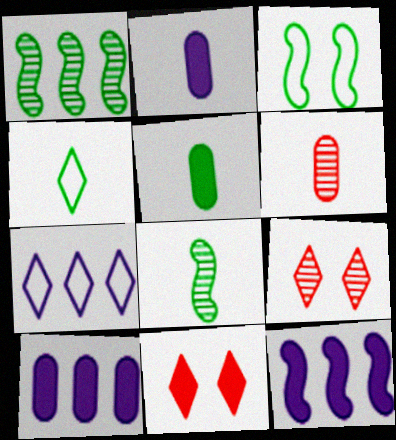[[4, 5, 8], 
[5, 11, 12]]